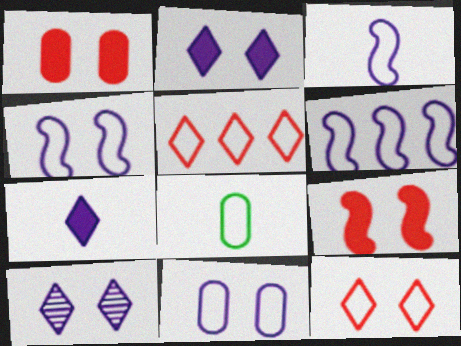[[3, 4, 6], 
[4, 5, 8], 
[6, 8, 12]]